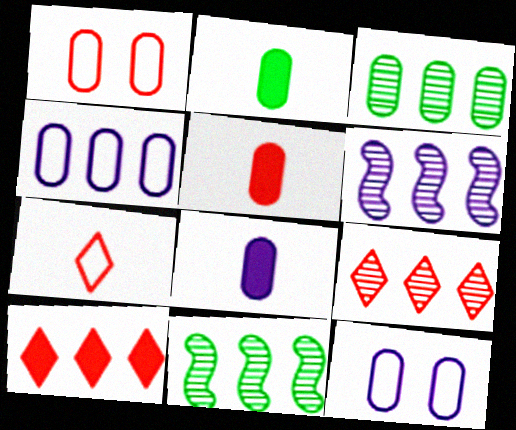[[1, 3, 8], 
[2, 5, 8], 
[3, 5, 12], 
[3, 6, 9], 
[4, 10, 11]]